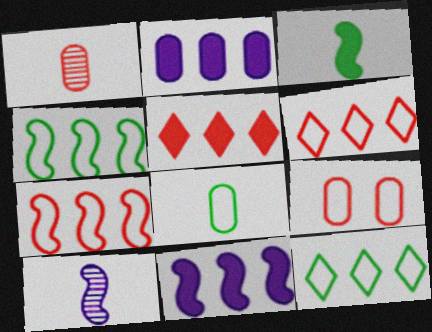[]